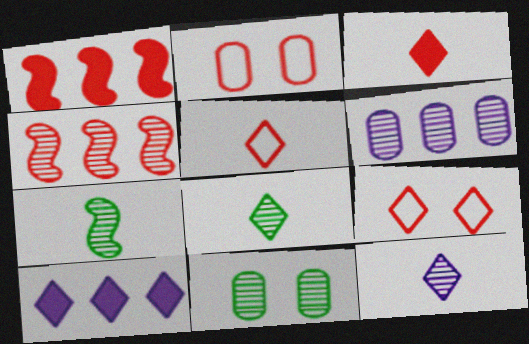[[2, 3, 4], 
[2, 7, 10], 
[4, 11, 12], 
[8, 9, 10]]